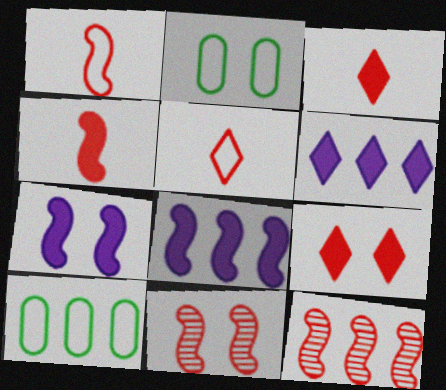[[6, 10, 12]]